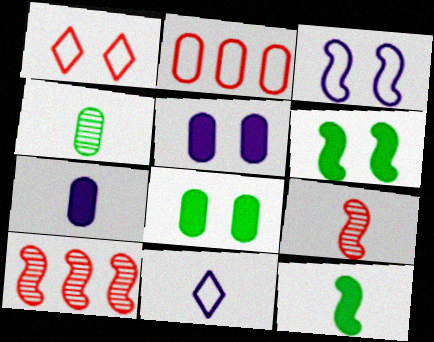[[2, 4, 5], 
[3, 10, 12], 
[8, 10, 11]]